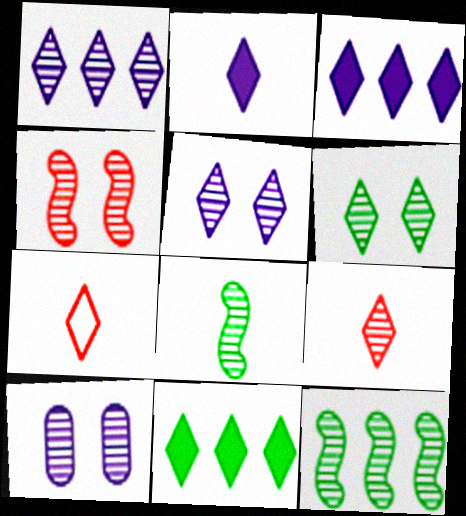[[1, 6, 9], 
[3, 6, 7], 
[4, 6, 10], 
[5, 7, 11], 
[9, 10, 12]]